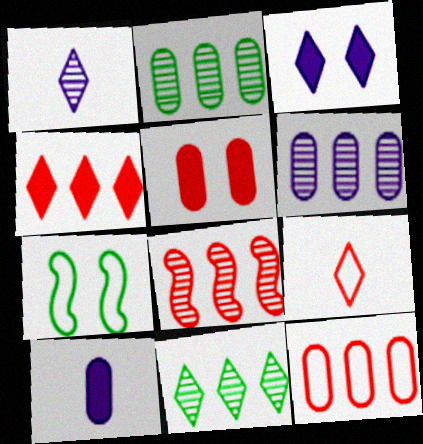[[3, 9, 11], 
[4, 8, 12], 
[5, 8, 9], 
[6, 8, 11]]